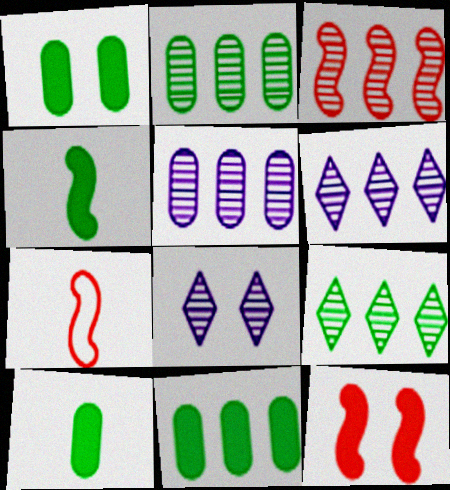[[1, 6, 7], 
[1, 10, 11], 
[2, 3, 6], 
[3, 5, 9], 
[3, 7, 12], 
[7, 8, 11]]